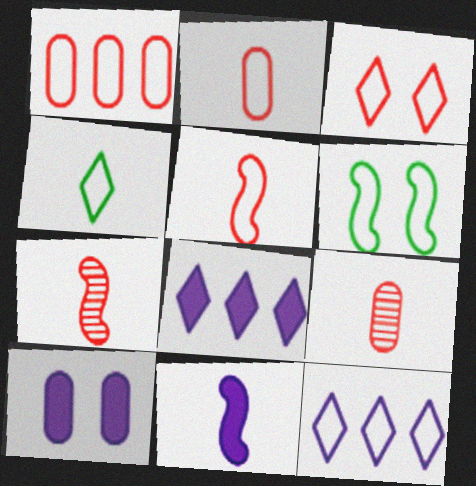[[1, 3, 5], 
[2, 6, 12], 
[3, 4, 12], 
[4, 9, 11], 
[6, 8, 9], 
[8, 10, 11]]